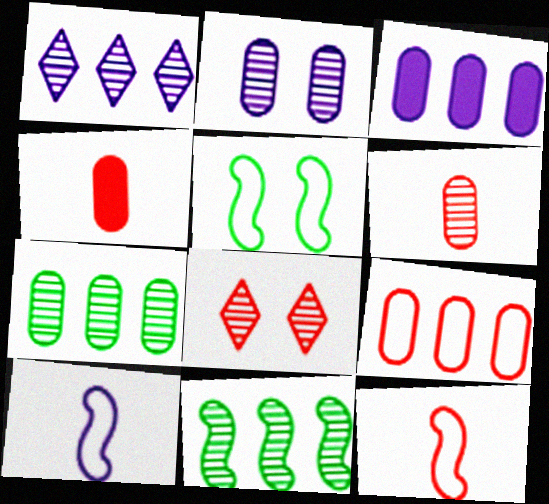[[1, 4, 5], 
[2, 6, 7], 
[3, 7, 9]]